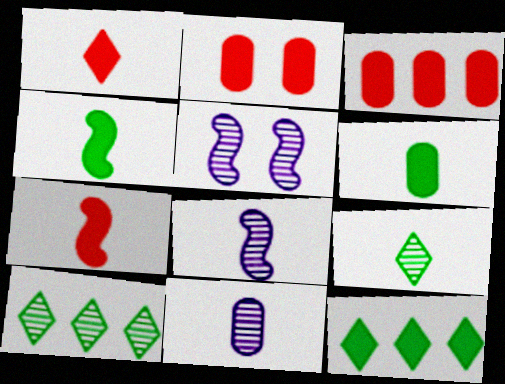[]